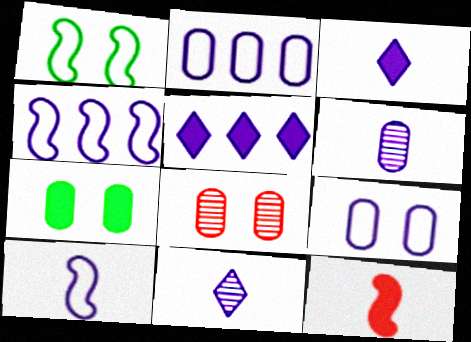[[3, 6, 10], 
[5, 7, 12], 
[7, 8, 9]]